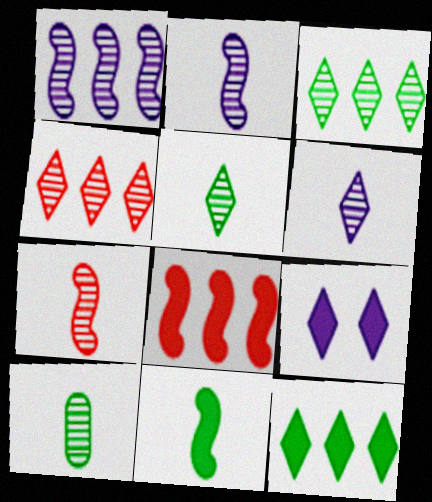[[6, 7, 10]]